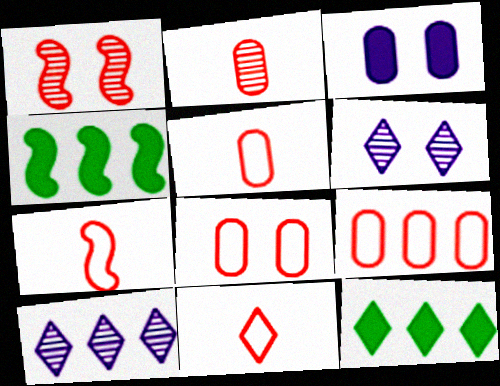[[4, 5, 6], 
[4, 9, 10], 
[5, 7, 11], 
[5, 8, 9], 
[6, 11, 12]]